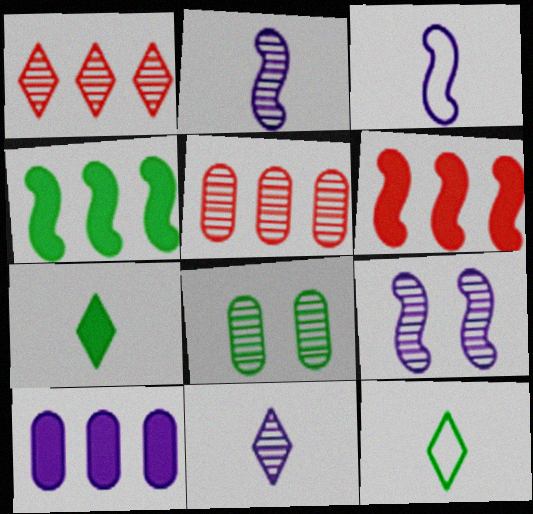[[1, 2, 8], 
[4, 8, 12]]